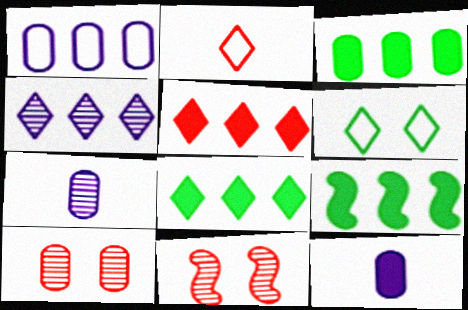[[3, 8, 9]]